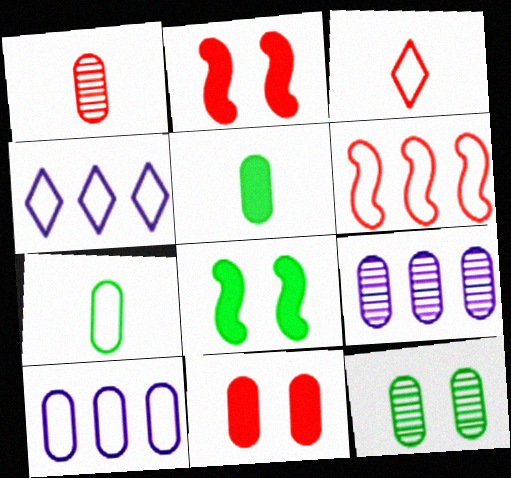[[1, 4, 8], 
[1, 9, 12], 
[3, 8, 9], 
[7, 9, 11]]